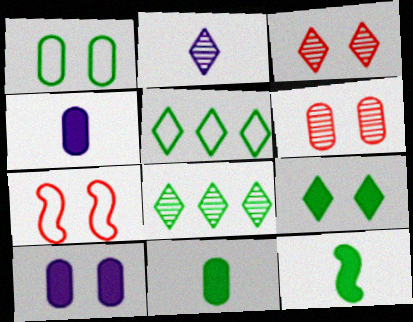[[1, 6, 10], 
[1, 8, 12], 
[2, 3, 8], 
[4, 7, 8]]